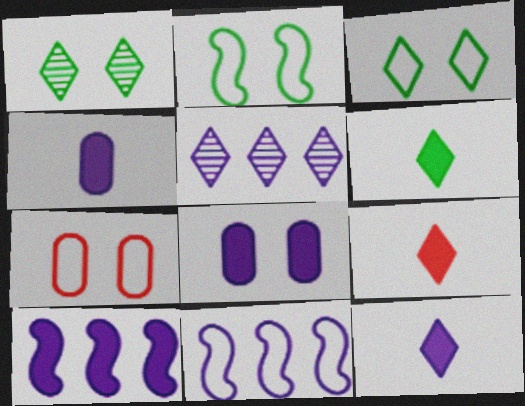[[3, 5, 9], 
[6, 9, 12], 
[8, 10, 12]]